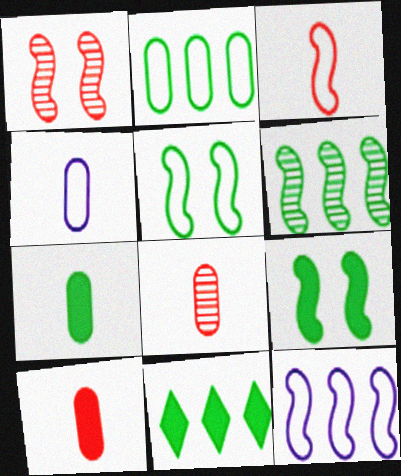[[1, 4, 11], 
[2, 6, 11], 
[3, 5, 12], 
[4, 7, 8], 
[7, 9, 11]]